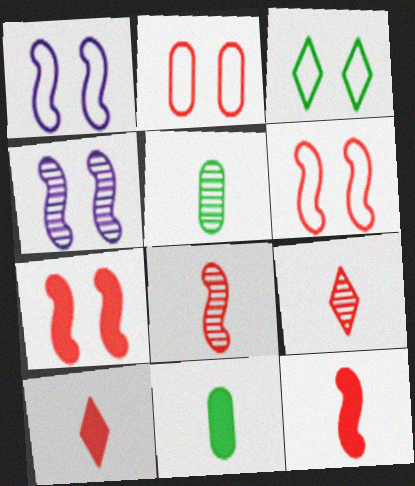[[1, 2, 3]]